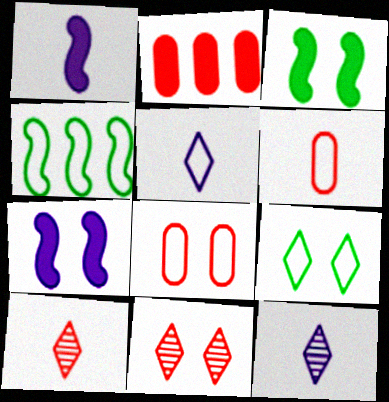[[4, 5, 8]]